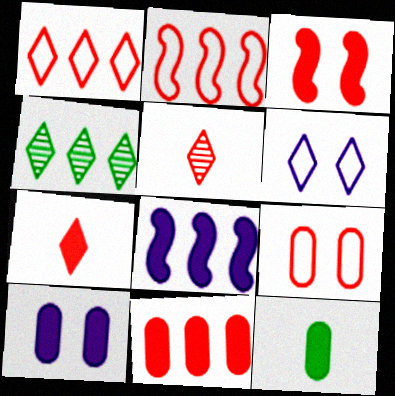[[3, 7, 11], 
[4, 6, 7], 
[10, 11, 12]]